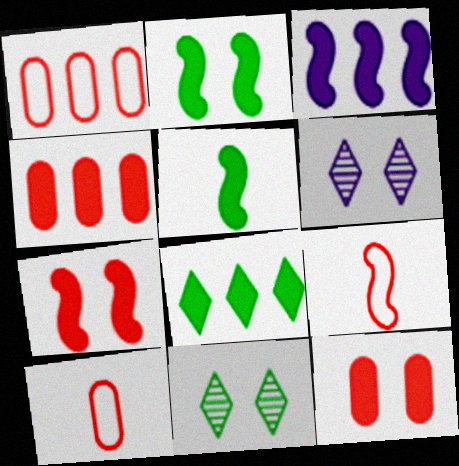[[1, 5, 6], 
[3, 4, 8], 
[3, 5, 7], 
[3, 10, 11]]